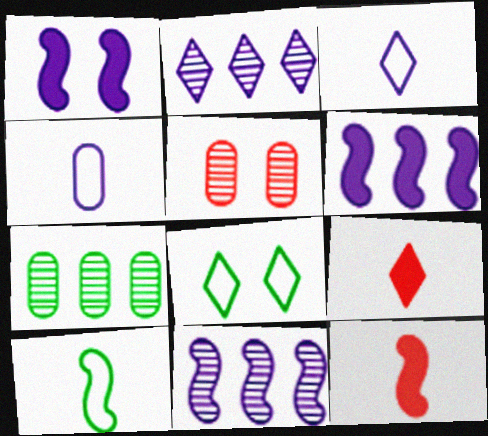[[1, 2, 4], 
[1, 5, 8], 
[2, 8, 9]]